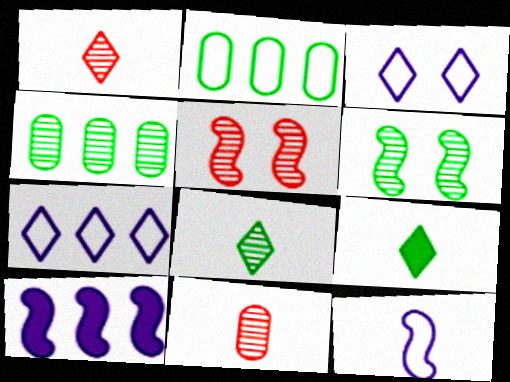[[2, 6, 9], 
[4, 6, 8], 
[9, 11, 12]]